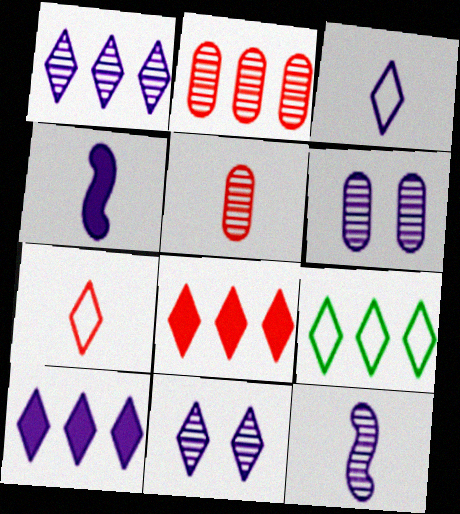[[1, 6, 12], 
[1, 8, 9], 
[3, 10, 11]]